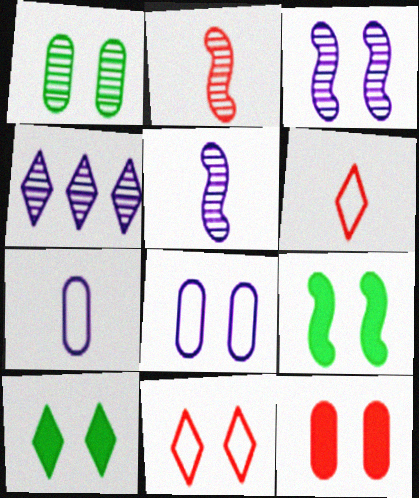[[1, 2, 4], 
[1, 8, 12], 
[4, 6, 10]]